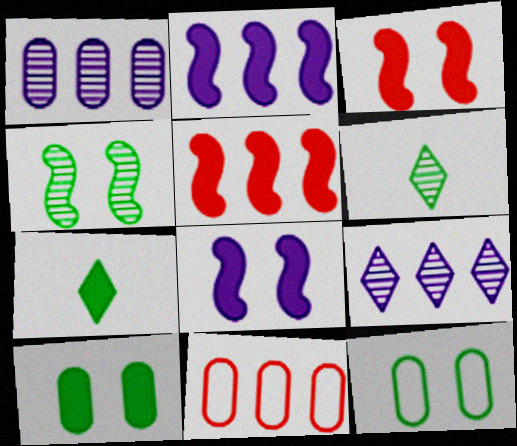[[6, 8, 11]]